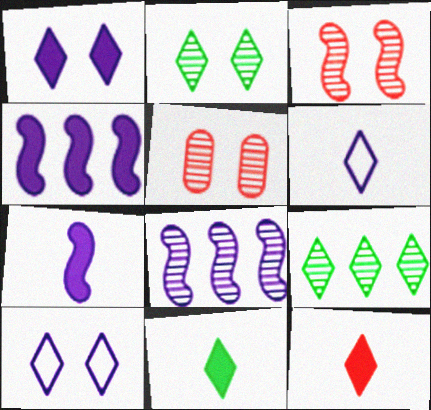[[9, 10, 12]]